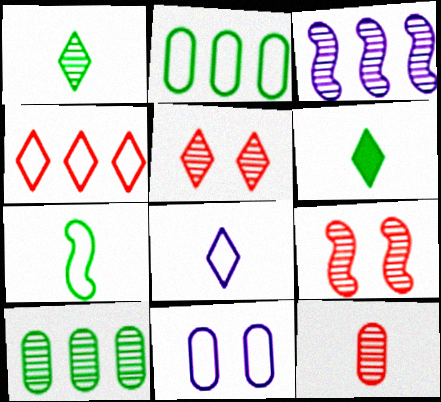[[4, 7, 11]]